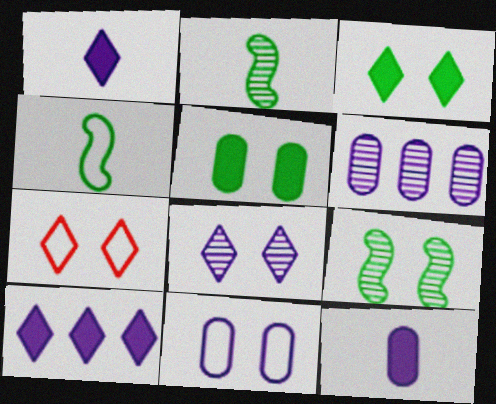[[3, 7, 8], 
[6, 11, 12]]